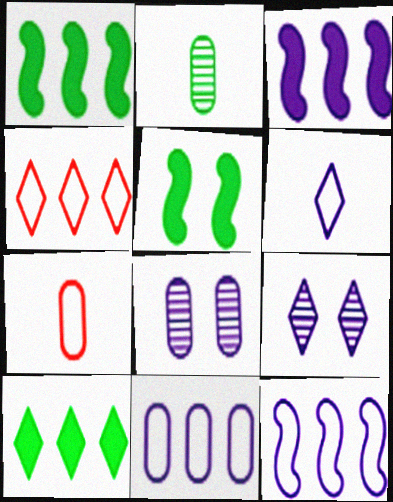[[1, 7, 9], 
[3, 6, 8]]